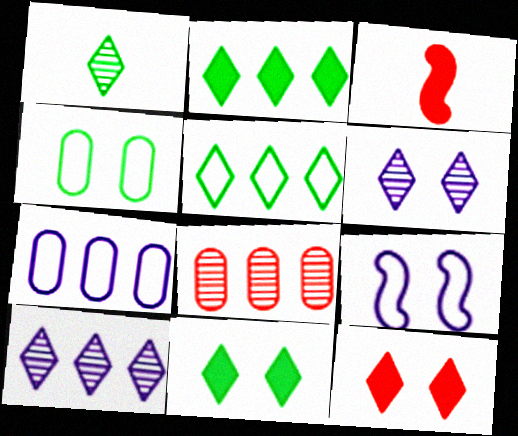[[1, 5, 11], 
[3, 4, 10]]